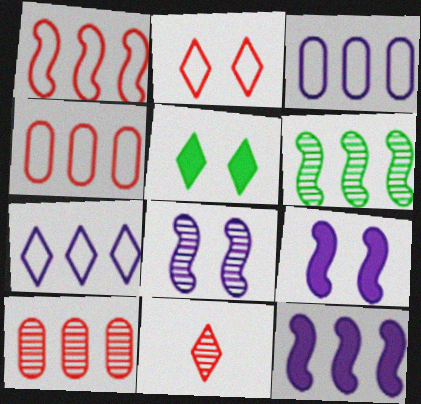[[1, 6, 12], 
[5, 7, 11]]